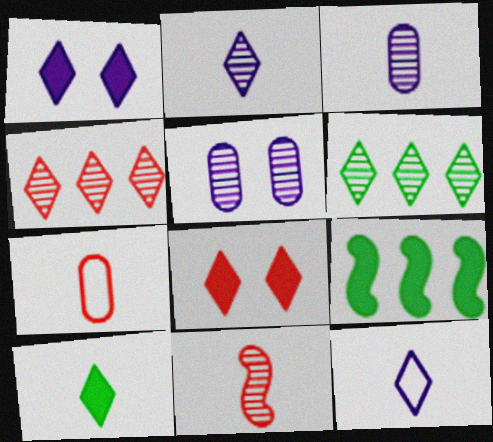[[5, 6, 11], 
[6, 8, 12]]